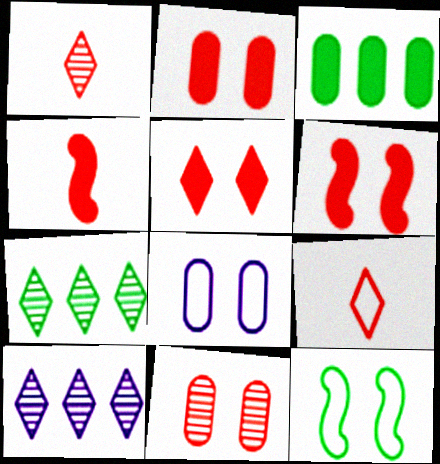[[2, 5, 6], 
[4, 7, 8]]